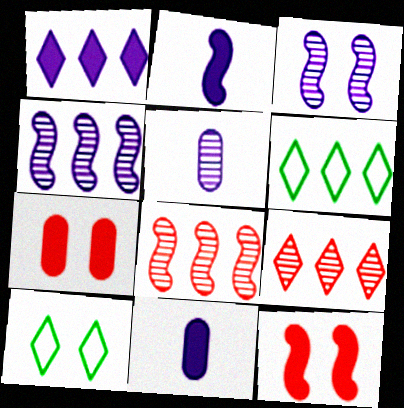[[1, 6, 9], 
[3, 7, 10], 
[5, 6, 12], 
[8, 10, 11]]